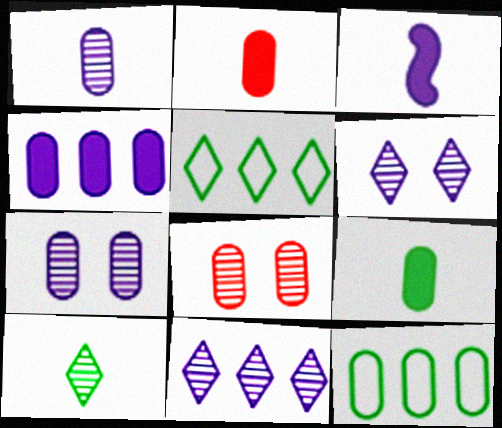[[2, 7, 12], 
[3, 5, 8]]